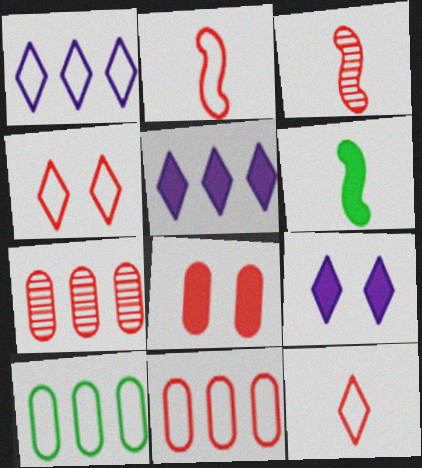[[2, 4, 11], 
[3, 9, 10], 
[5, 6, 8]]